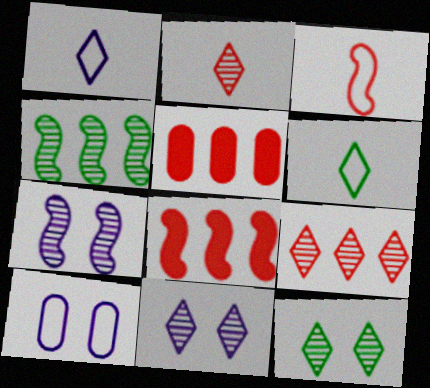[[5, 6, 7]]